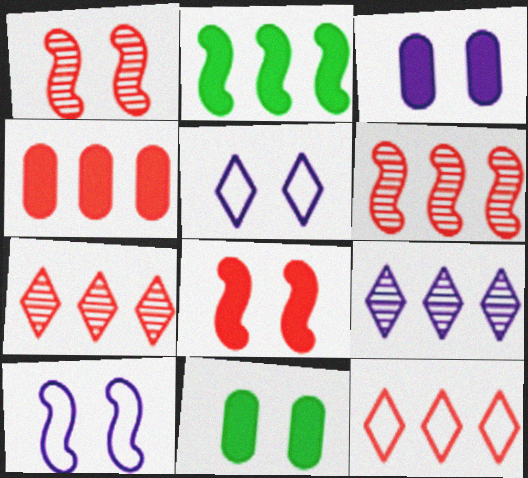[[1, 5, 11], 
[4, 6, 12]]